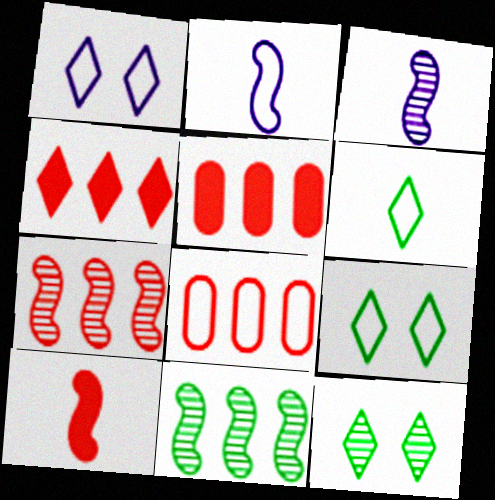[[2, 5, 12], 
[2, 8, 9], 
[3, 5, 9], 
[4, 7, 8]]